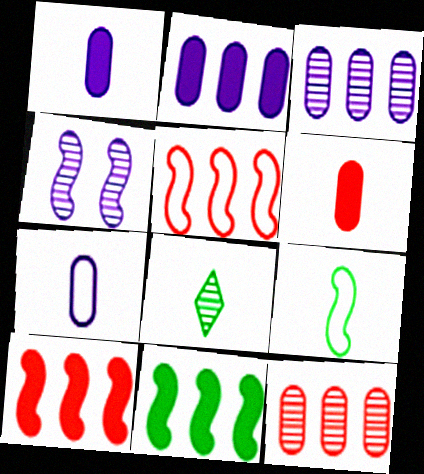[[4, 8, 12], 
[4, 9, 10]]